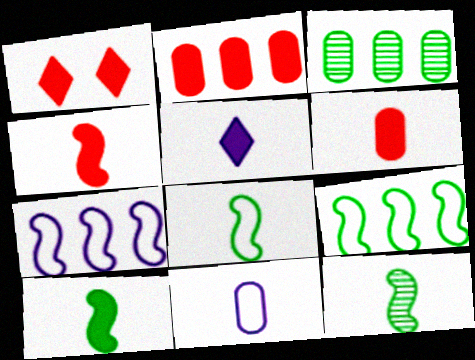[[1, 2, 4], 
[5, 6, 10], 
[8, 10, 12]]